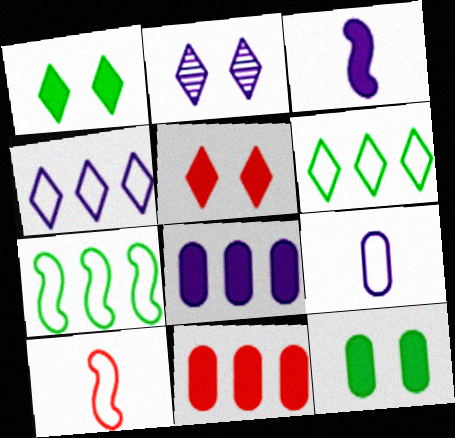[[1, 3, 11]]